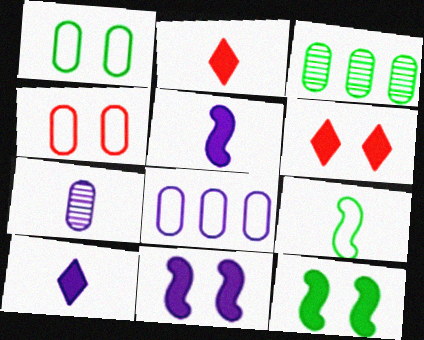[[2, 7, 9]]